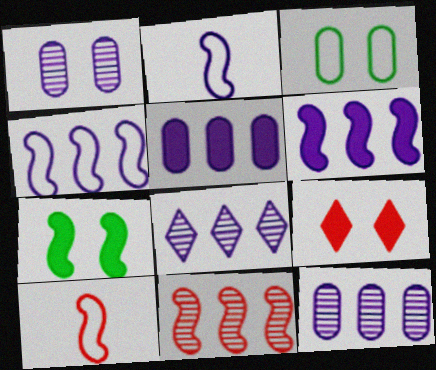[[2, 7, 11], 
[4, 5, 8]]